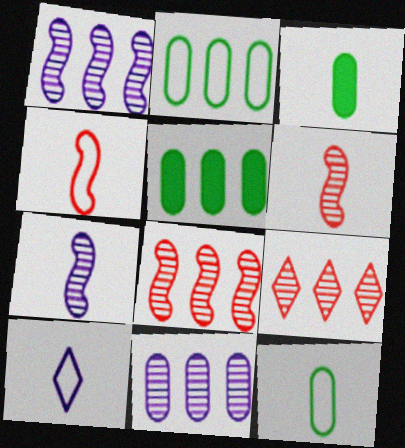[[3, 6, 10], 
[4, 10, 12]]